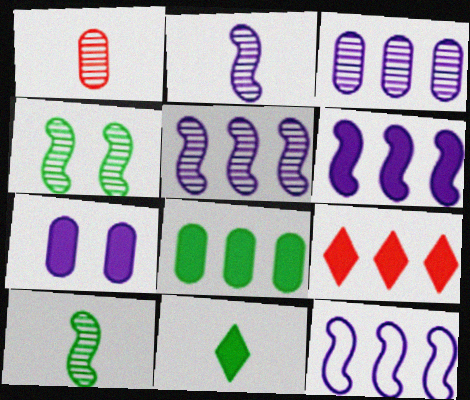[[5, 6, 12], 
[6, 8, 9]]